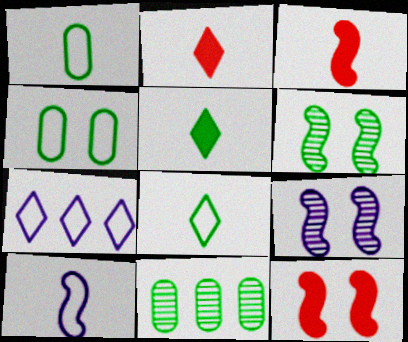[]